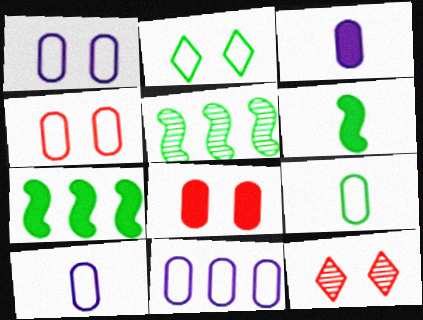[[1, 10, 11], 
[4, 9, 11], 
[6, 11, 12], 
[7, 10, 12]]